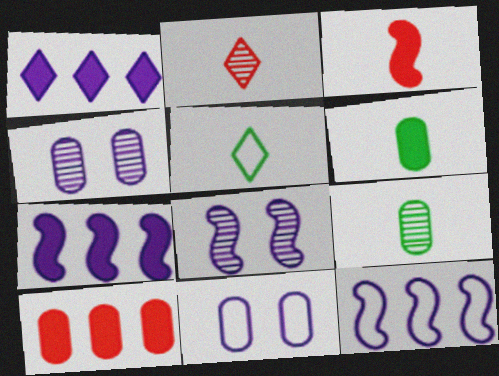[[5, 8, 10], 
[9, 10, 11]]